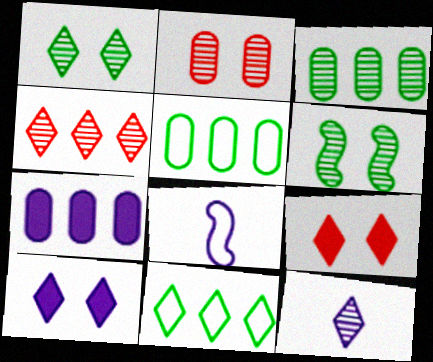[[1, 4, 12], 
[3, 8, 9], 
[9, 11, 12]]